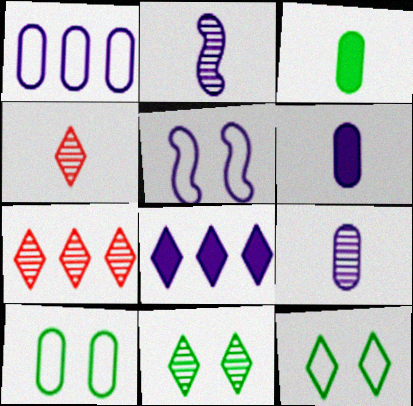[[3, 5, 7], 
[4, 8, 12], 
[5, 8, 9]]